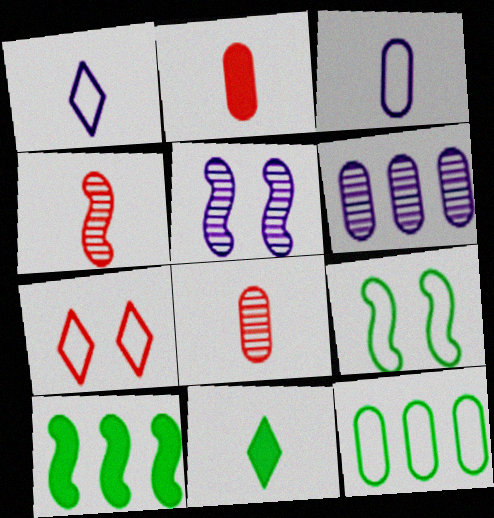[[3, 4, 11]]